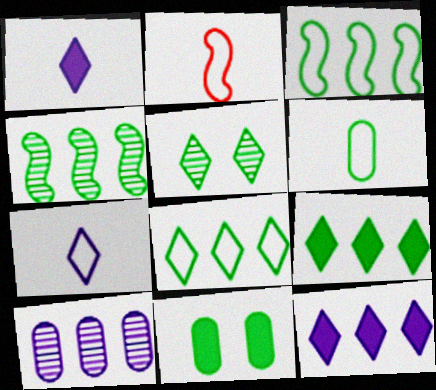[[2, 6, 7]]